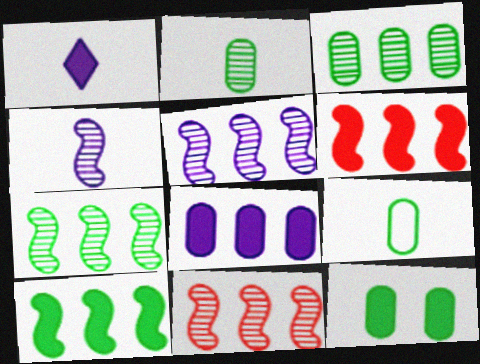[[1, 6, 12], 
[3, 9, 12], 
[5, 7, 11]]